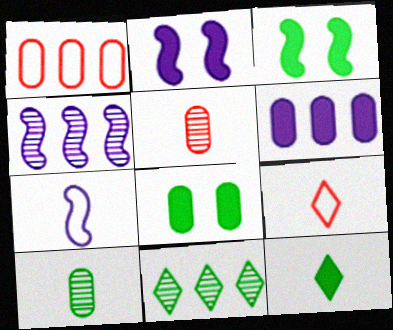[[2, 4, 7], 
[4, 8, 9], 
[5, 7, 12]]